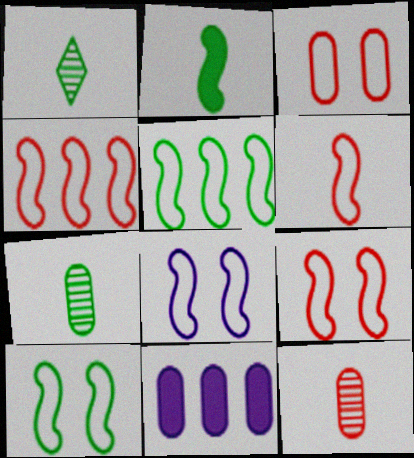[[1, 9, 11], 
[3, 7, 11], 
[4, 6, 9], 
[5, 6, 8], 
[8, 9, 10]]